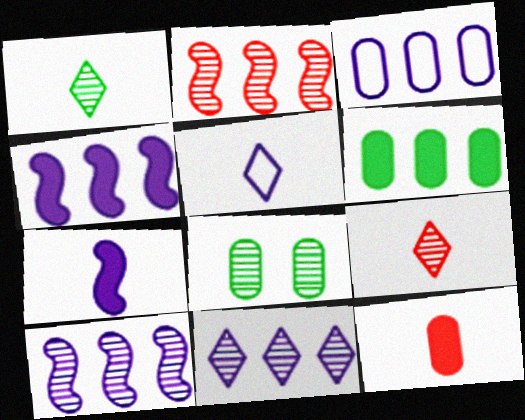[[3, 4, 11], 
[3, 8, 12], 
[8, 9, 10]]